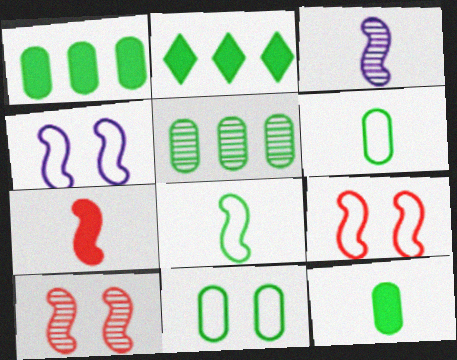[[3, 7, 8], 
[5, 11, 12]]